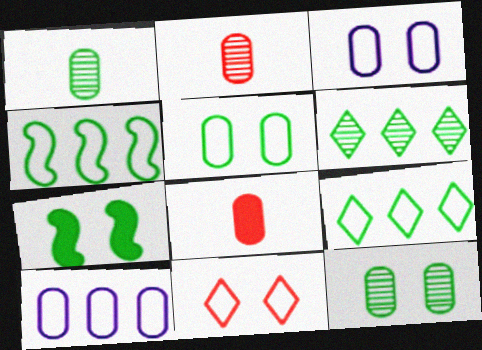[[1, 7, 9], 
[8, 10, 12]]